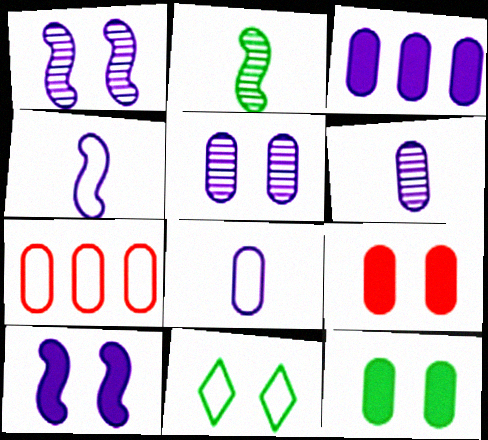[[1, 9, 11], 
[3, 5, 8], 
[4, 7, 11], 
[6, 7, 12]]